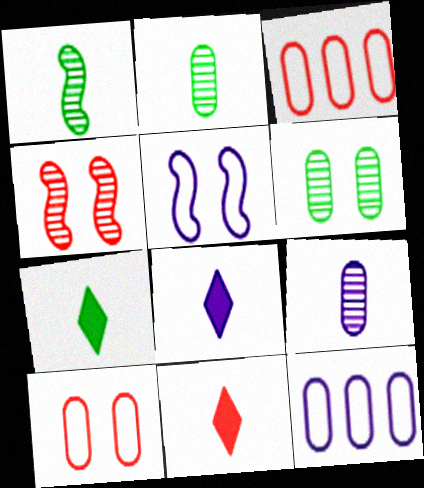[[3, 4, 11], 
[4, 7, 12], 
[7, 8, 11]]